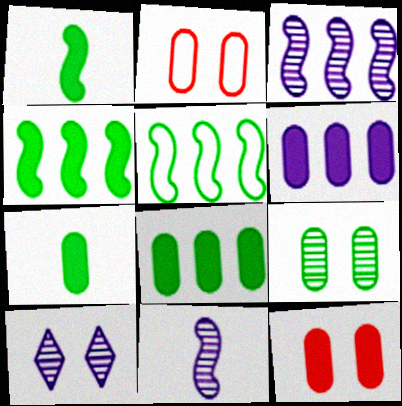[[6, 7, 12]]